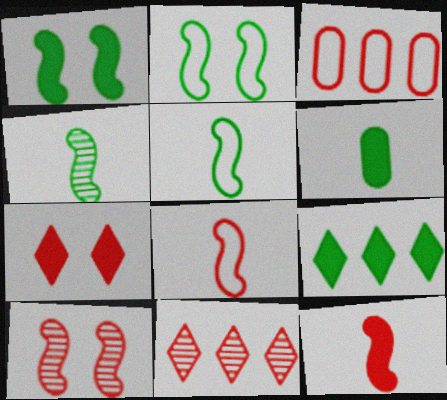[[1, 6, 9]]